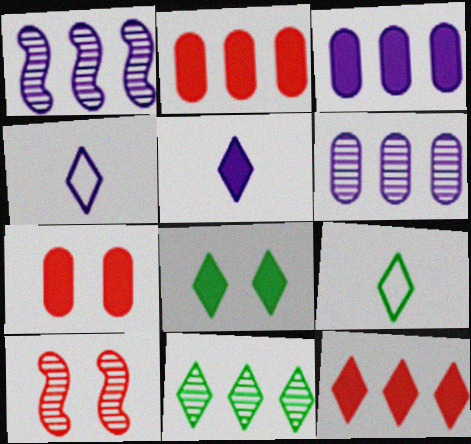[[1, 7, 9], 
[3, 9, 10], 
[5, 8, 12], 
[8, 9, 11]]